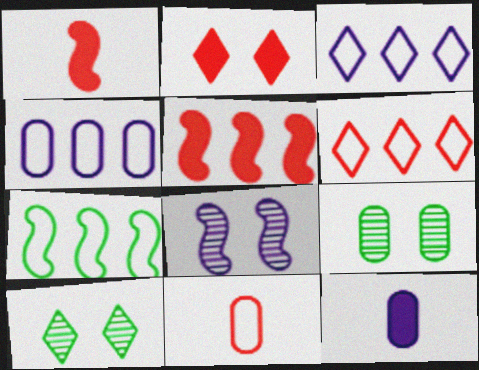[[1, 3, 9], 
[1, 4, 10], 
[1, 7, 8], 
[3, 8, 12], 
[4, 6, 7]]